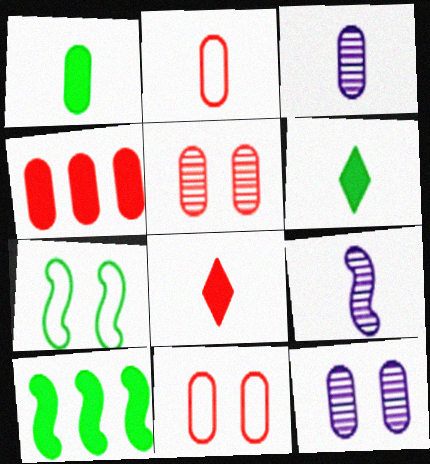[[1, 2, 3], 
[2, 4, 5], 
[2, 6, 9]]